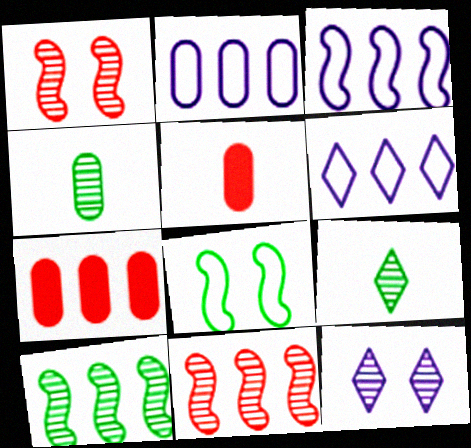[[2, 3, 6], 
[4, 11, 12], 
[6, 7, 10]]